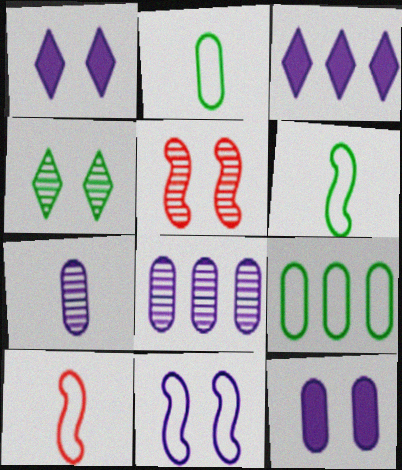[[2, 3, 5], 
[3, 7, 11]]